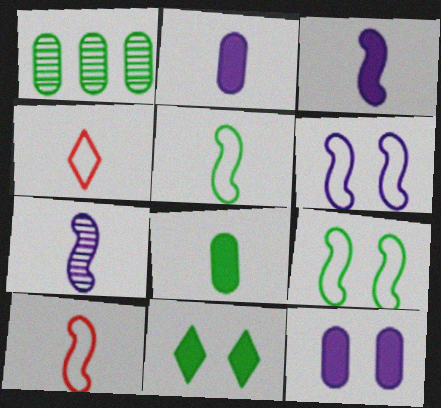[[1, 5, 11], 
[4, 7, 8]]